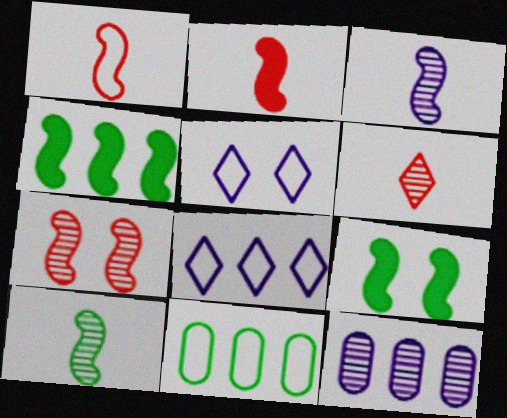[[1, 5, 11]]